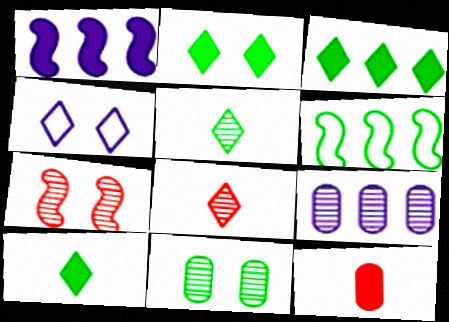[[1, 2, 12], 
[2, 3, 10], 
[3, 4, 8], 
[5, 7, 9], 
[6, 10, 11]]